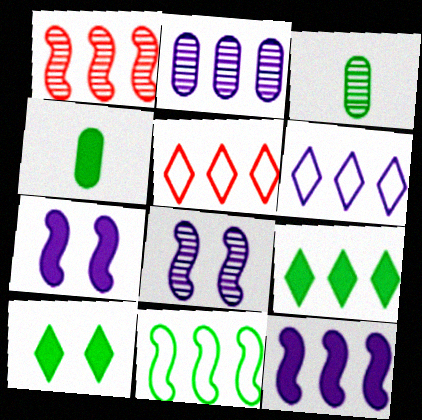[[1, 11, 12], 
[2, 6, 12], 
[3, 5, 7], 
[3, 10, 11], 
[4, 5, 8]]